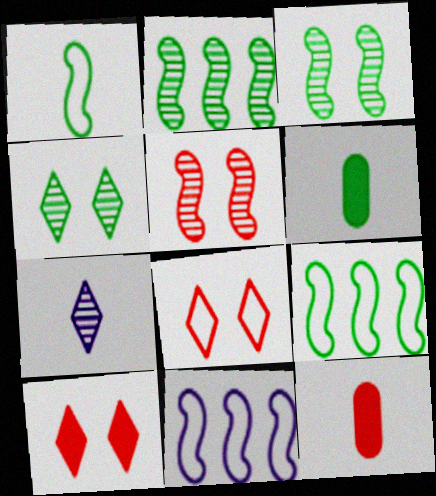[[1, 7, 12], 
[4, 6, 9], 
[4, 11, 12]]